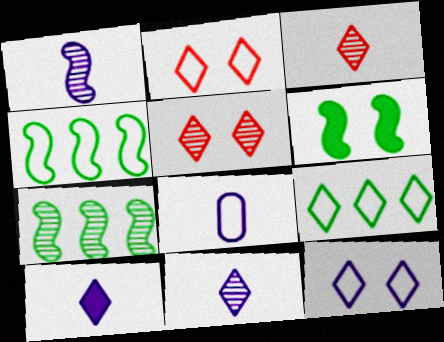[[1, 8, 10], 
[2, 4, 8], 
[5, 9, 10]]